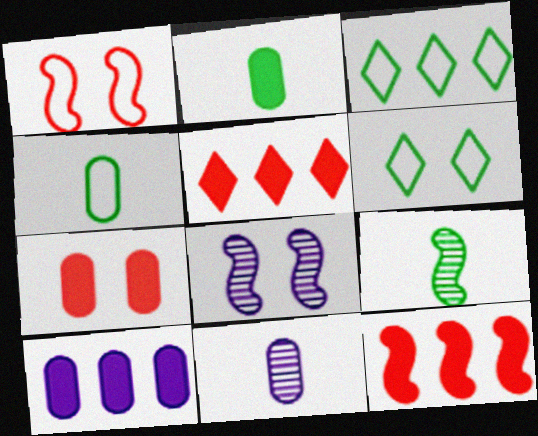[[2, 7, 10], 
[4, 5, 8], 
[6, 7, 8], 
[6, 11, 12]]